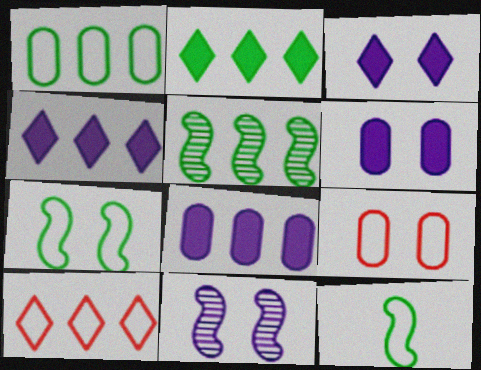[[1, 2, 5], 
[5, 8, 10]]